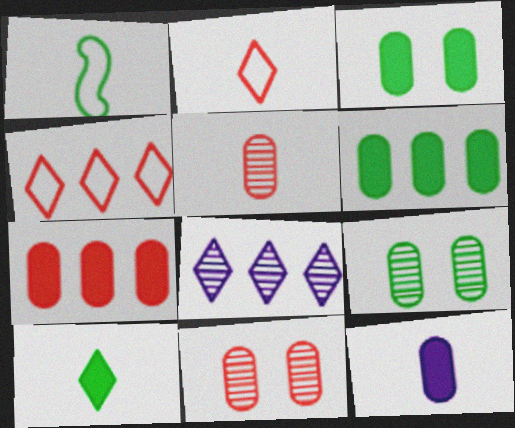[[3, 7, 12]]